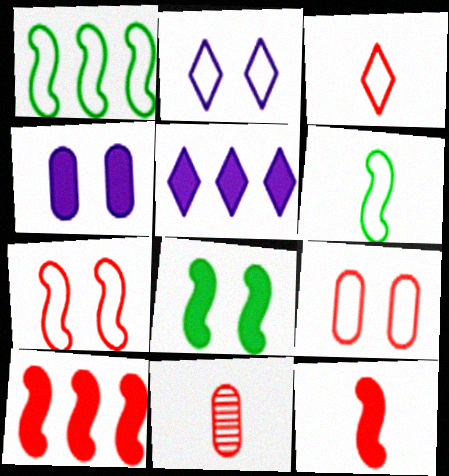[[3, 11, 12]]